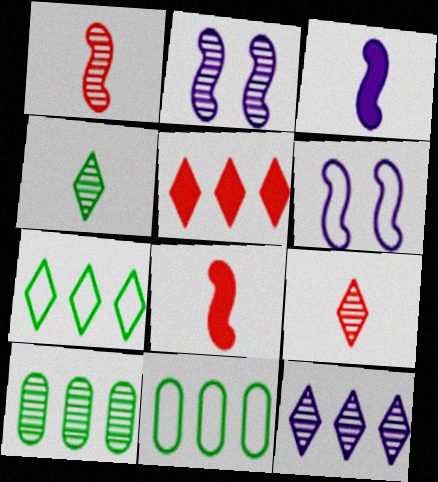[[2, 9, 10], 
[5, 7, 12]]